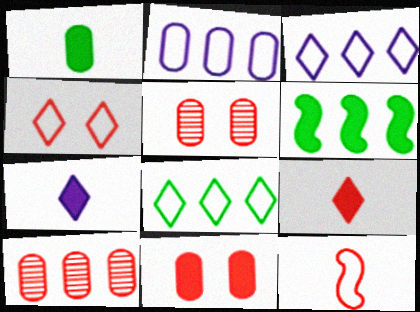[[1, 2, 5], 
[3, 6, 10], 
[6, 7, 11]]